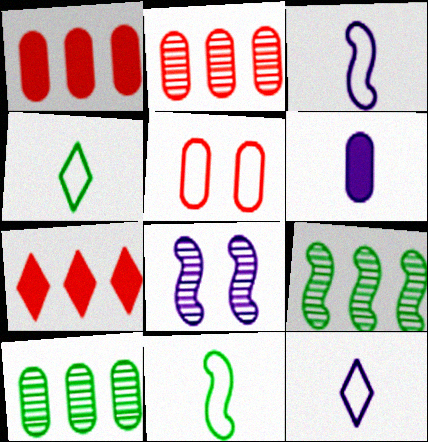[[1, 4, 8], 
[5, 6, 10]]